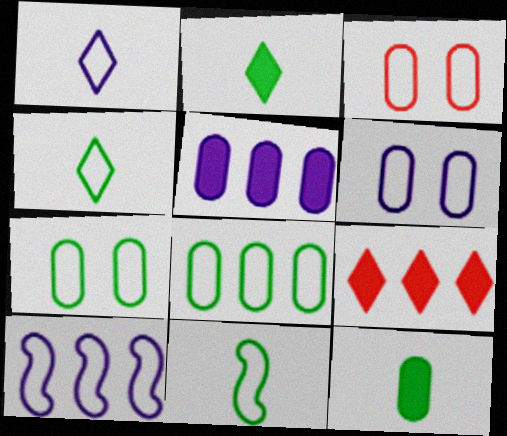[[1, 6, 10], 
[3, 4, 10], 
[3, 6, 7]]